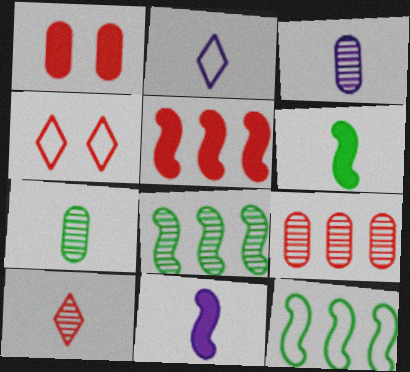[[1, 2, 8], 
[2, 3, 11]]